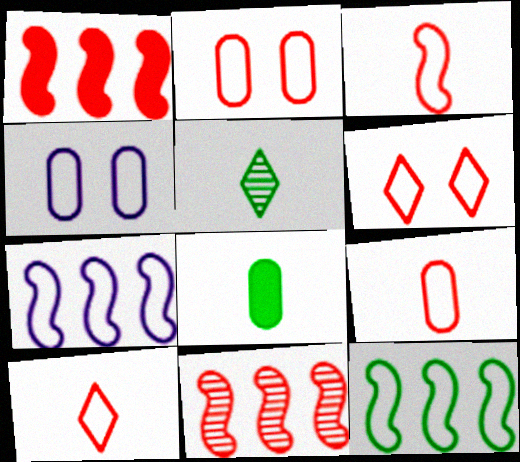[[1, 4, 5], 
[3, 9, 10], 
[4, 10, 12]]